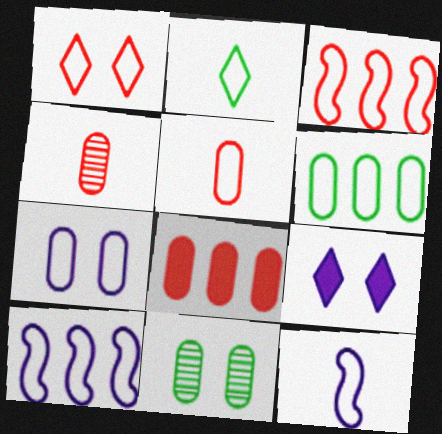[[1, 3, 5], 
[1, 6, 12], 
[2, 3, 7], 
[2, 5, 12], 
[5, 6, 7]]